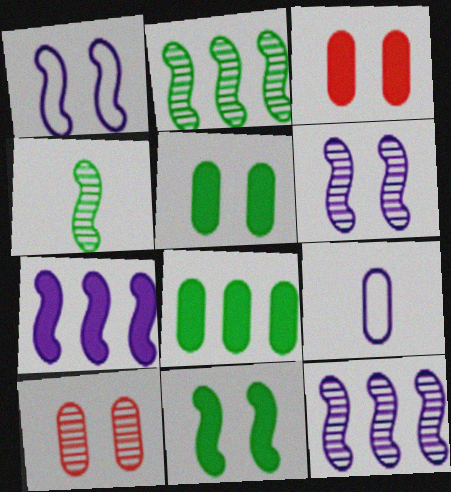[[8, 9, 10]]